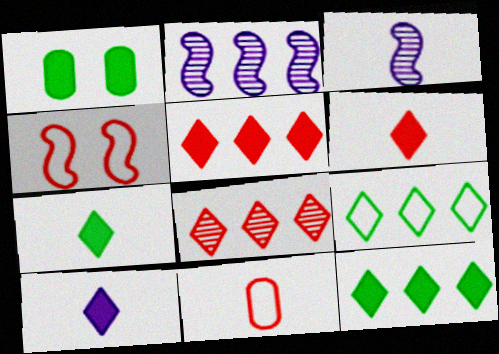[[3, 7, 11], 
[6, 7, 10]]